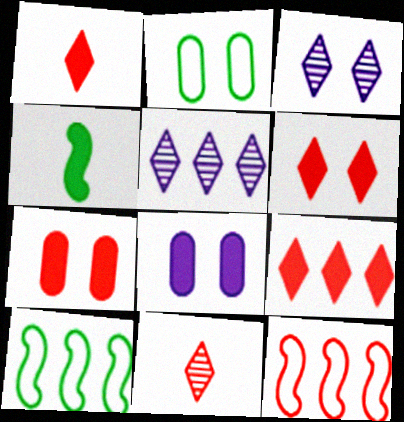[[1, 6, 9], 
[4, 8, 9], 
[7, 11, 12], 
[8, 10, 11]]